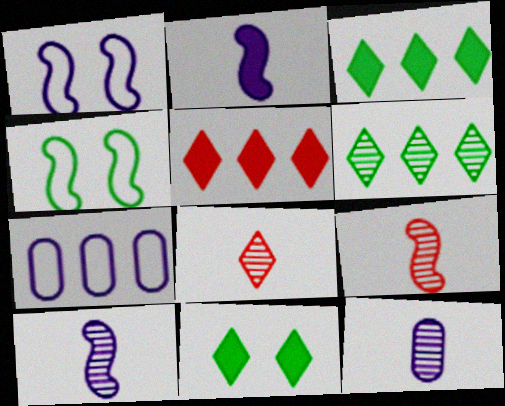[[4, 5, 12], 
[7, 9, 11]]